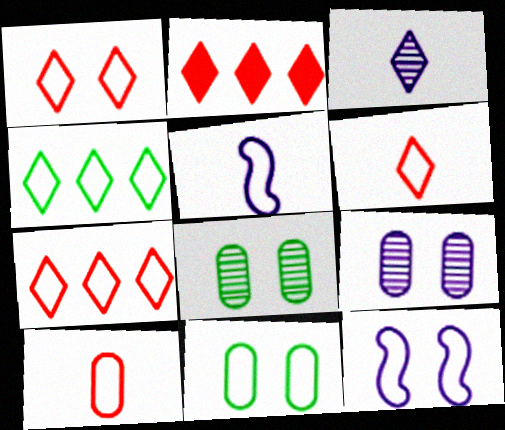[[1, 6, 7], 
[1, 11, 12], 
[2, 5, 8], 
[4, 10, 12], 
[5, 7, 11]]